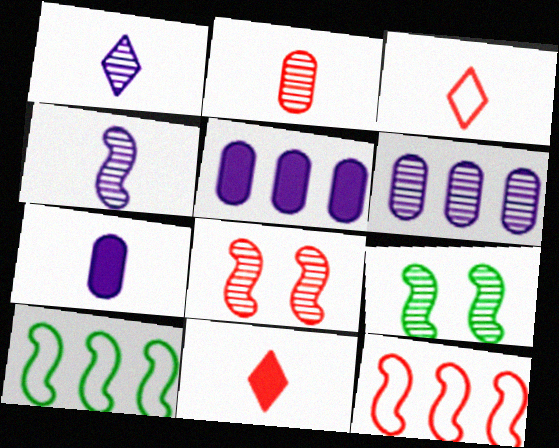[[3, 5, 9]]